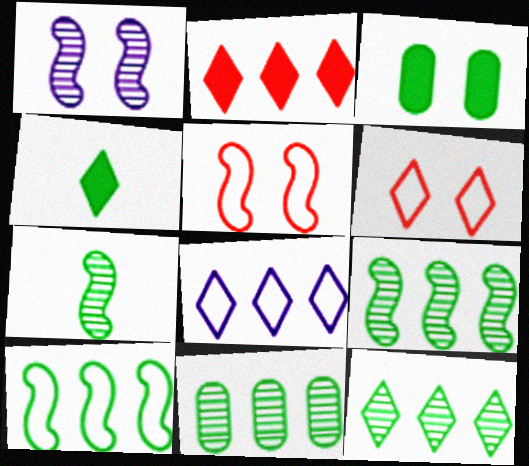[[1, 3, 6], 
[2, 8, 12], 
[9, 11, 12]]